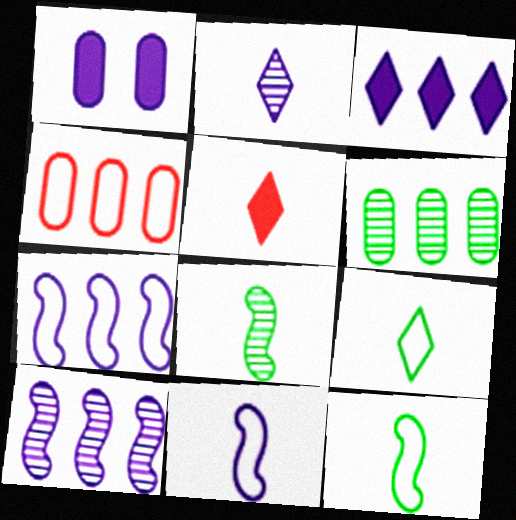[[1, 2, 7], 
[2, 5, 9]]